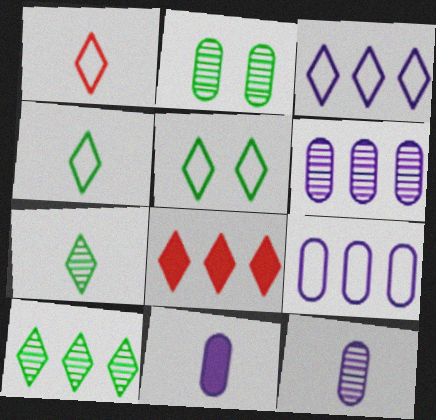[[1, 3, 5], 
[3, 8, 10]]